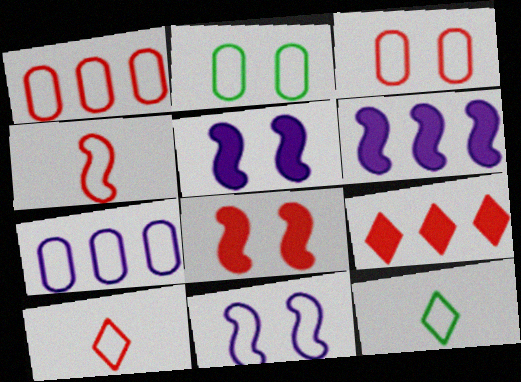[[1, 11, 12]]